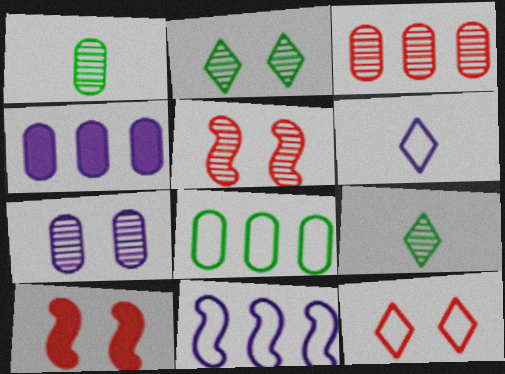[[1, 3, 7], 
[2, 5, 7], 
[3, 4, 8]]